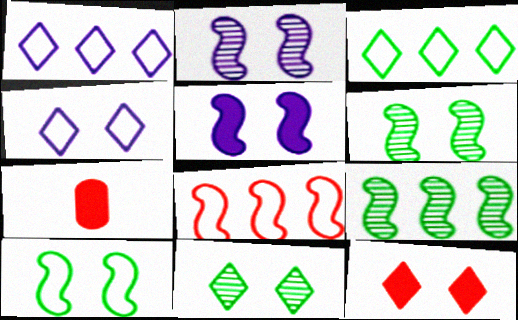[[1, 6, 7], 
[2, 3, 7], 
[4, 7, 9], 
[4, 11, 12]]